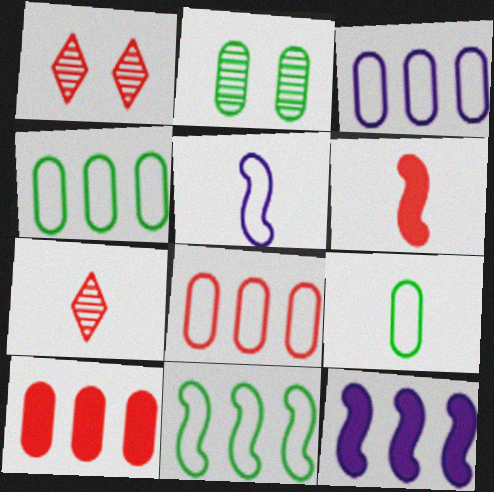[[1, 6, 8], 
[1, 9, 12], 
[3, 4, 8]]